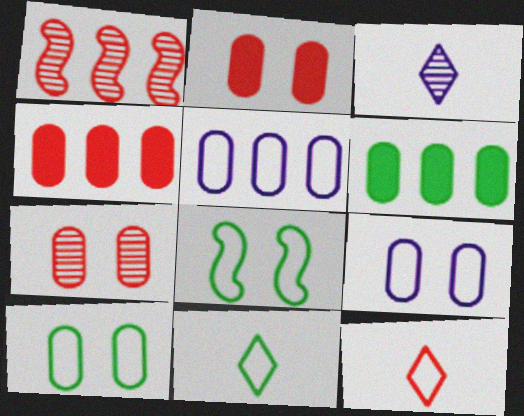[[1, 2, 12], 
[3, 4, 8], 
[5, 8, 12]]